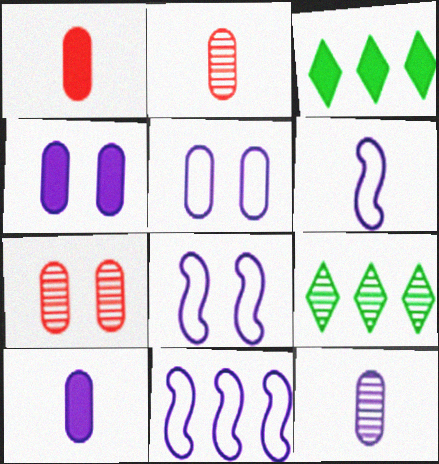[[1, 8, 9], 
[2, 3, 8], 
[3, 6, 7], 
[6, 8, 11]]